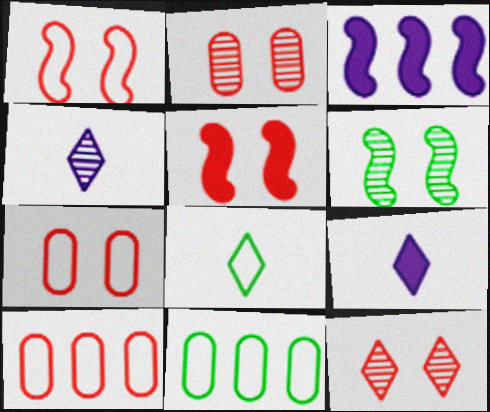[[2, 3, 8], 
[4, 5, 11], 
[5, 7, 12], 
[6, 9, 10]]